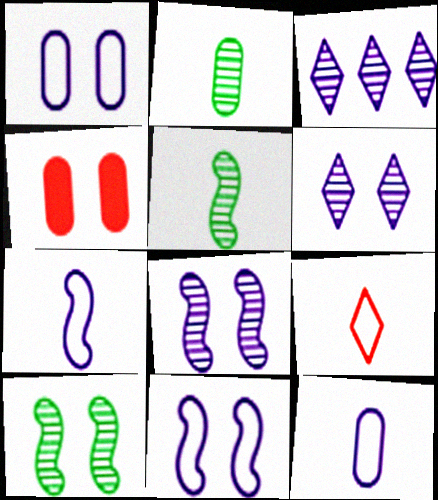[]